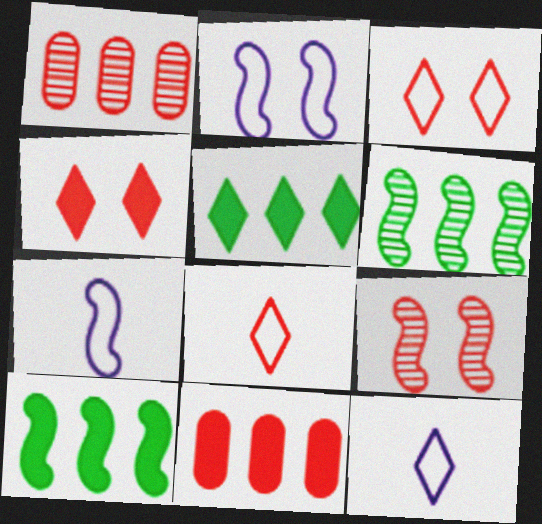[[7, 9, 10], 
[8, 9, 11]]